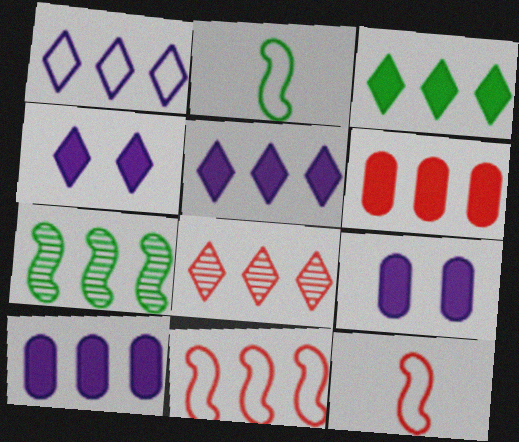[[1, 3, 8], 
[1, 6, 7], 
[2, 8, 9], 
[6, 8, 11]]